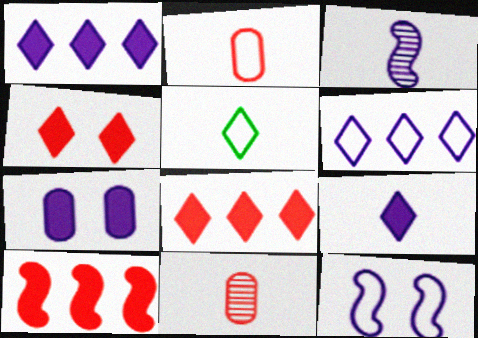[[3, 6, 7]]